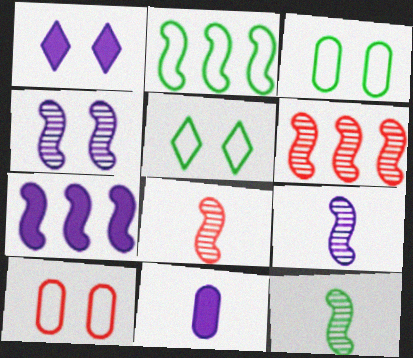[[1, 7, 11], 
[2, 6, 7], 
[4, 6, 12], 
[5, 6, 11], 
[8, 9, 12]]